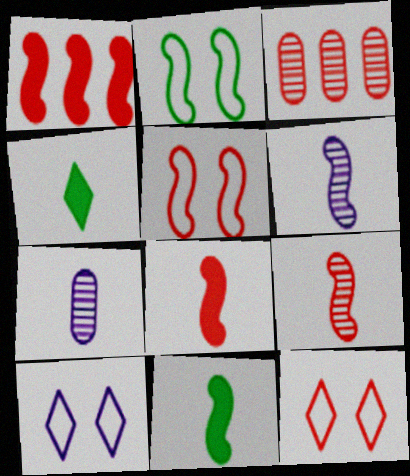[[1, 2, 6], 
[1, 5, 9], 
[3, 8, 12], 
[3, 10, 11]]